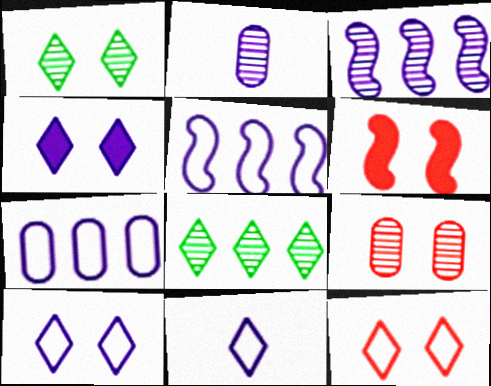[[1, 4, 12], 
[2, 4, 5], 
[6, 9, 12]]